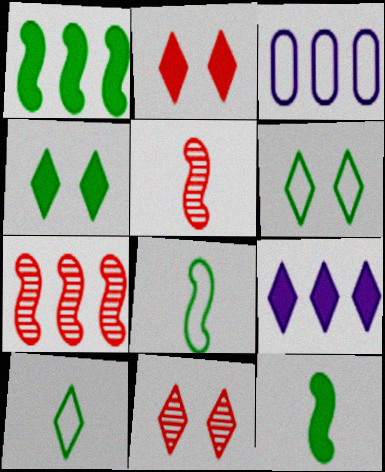[[3, 4, 5], 
[3, 11, 12], 
[9, 10, 11]]